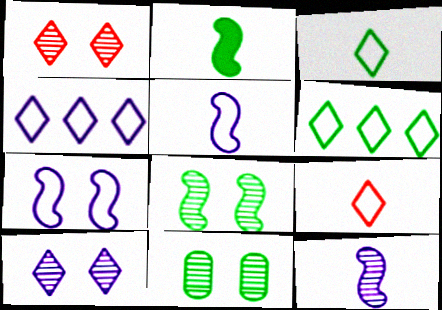[[2, 6, 11]]